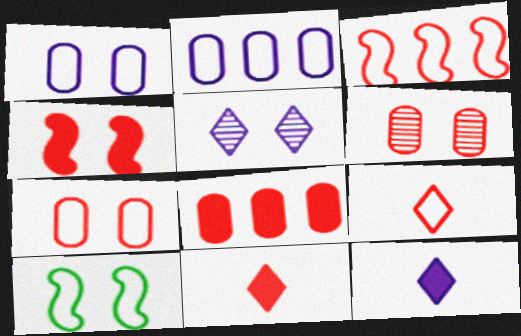[[2, 9, 10], 
[3, 6, 11], 
[3, 7, 9], 
[4, 8, 11]]